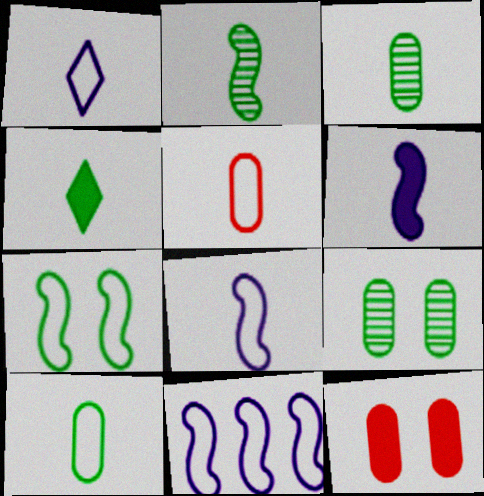[[2, 4, 10]]